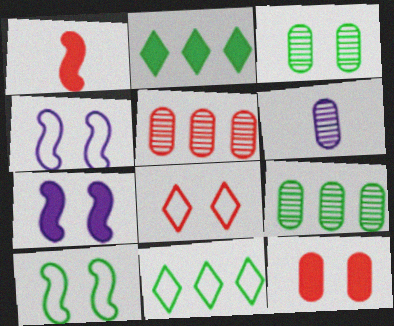[[1, 5, 8], 
[3, 5, 6], 
[3, 7, 8]]